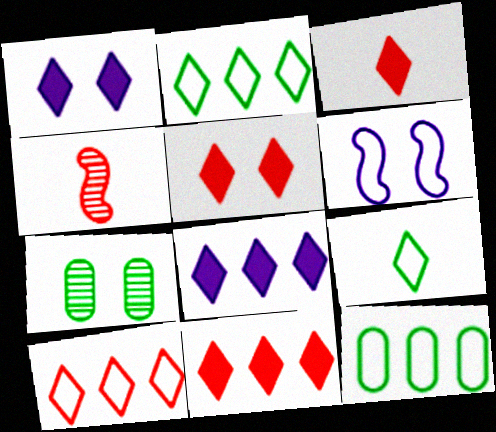[[1, 4, 12], 
[3, 5, 11], 
[5, 6, 7]]